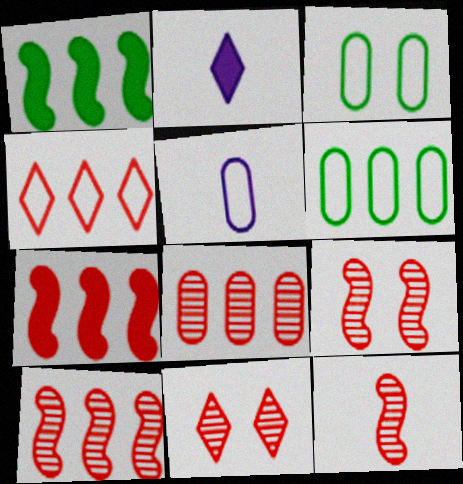[[1, 5, 11], 
[2, 3, 10], 
[2, 6, 9], 
[4, 7, 8], 
[8, 11, 12], 
[9, 10, 12]]